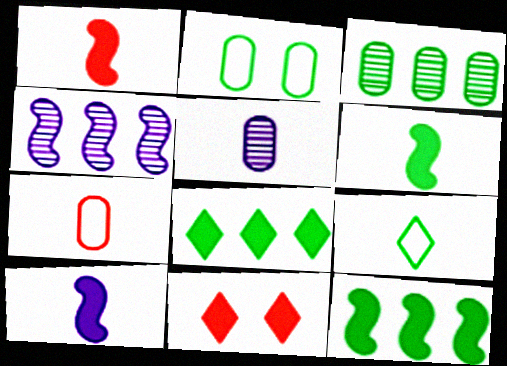[[1, 5, 9], 
[1, 6, 10]]